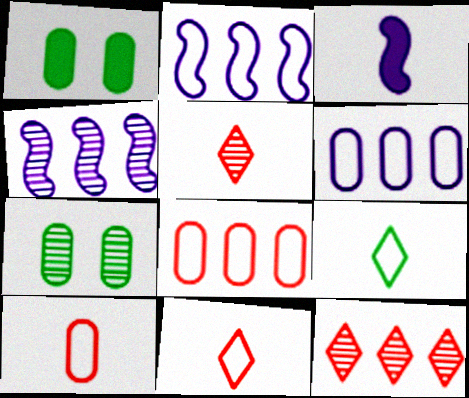[[1, 2, 5], 
[1, 4, 11], 
[4, 5, 7]]